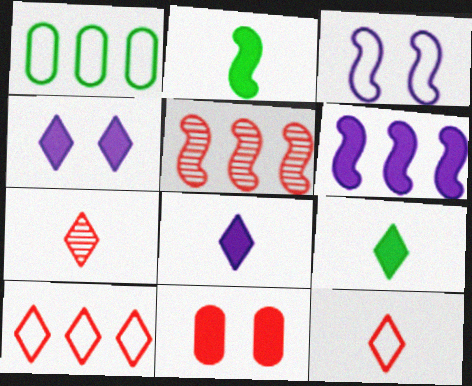[[1, 3, 12], 
[2, 3, 5], 
[5, 11, 12], 
[6, 9, 11]]